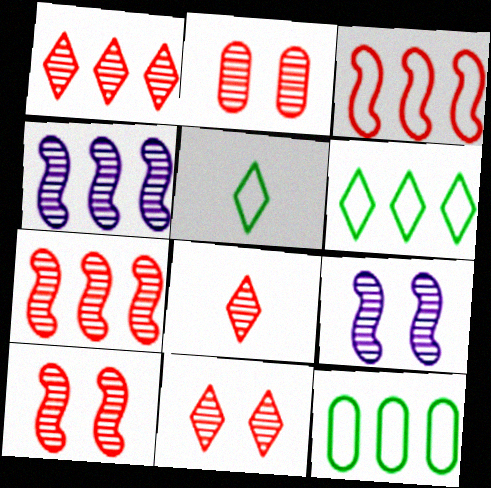[[1, 8, 11], 
[2, 7, 8], 
[2, 10, 11]]